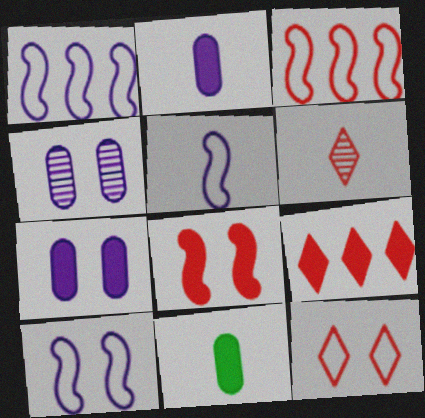[[1, 5, 10], 
[5, 6, 11], 
[6, 9, 12]]